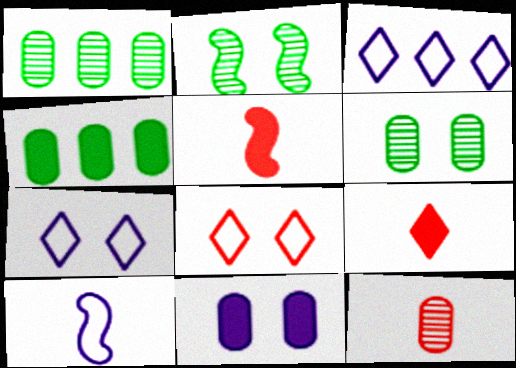[[1, 5, 7], 
[2, 8, 11], 
[3, 5, 6]]